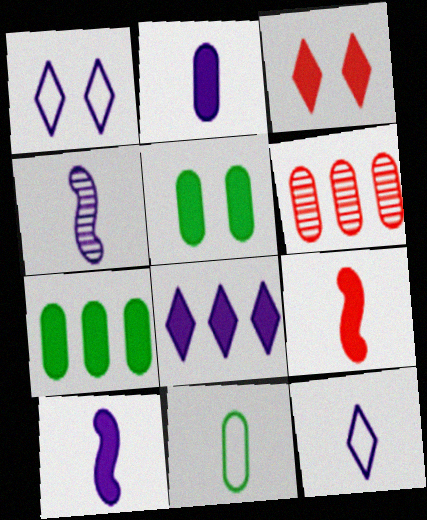[[2, 4, 12], 
[3, 7, 10], 
[5, 8, 9]]